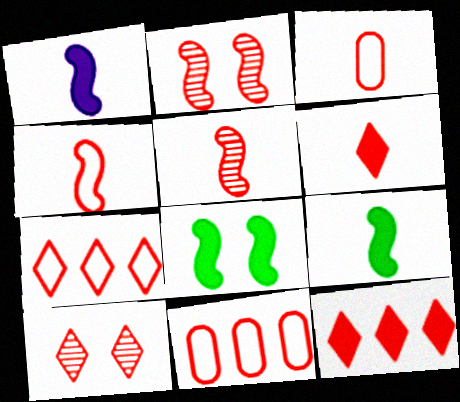[[2, 3, 12], 
[2, 6, 11], 
[3, 5, 6], 
[6, 7, 10]]